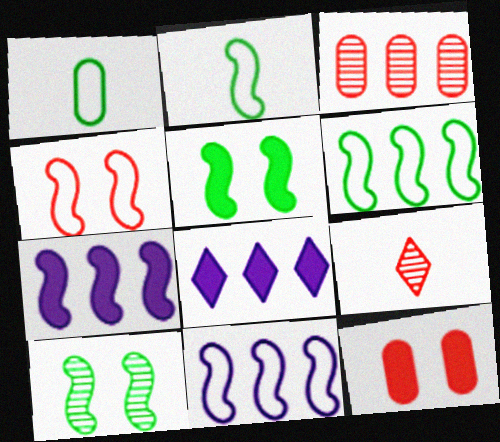[[2, 4, 11], 
[3, 6, 8]]